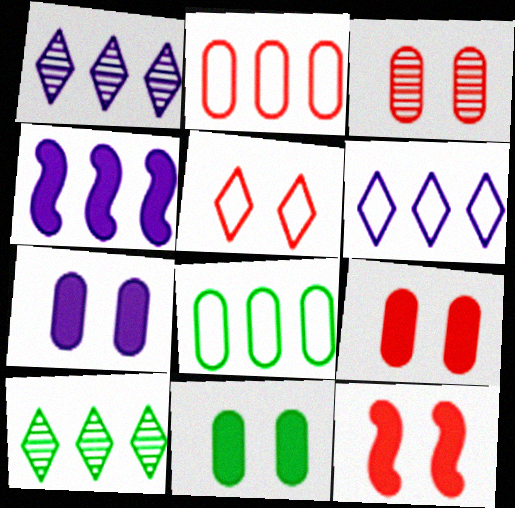[[2, 4, 10], 
[3, 5, 12], 
[7, 9, 11]]